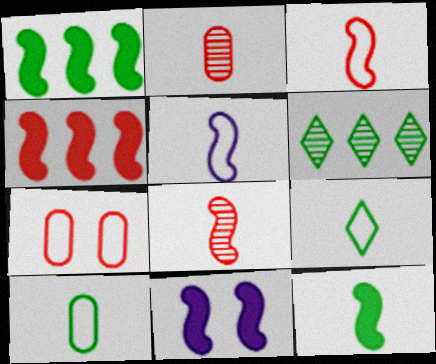[[4, 11, 12], 
[5, 8, 12]]